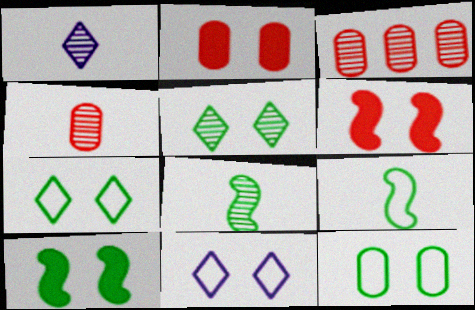[[1, 4, 8], 
[5, 10, 12]]